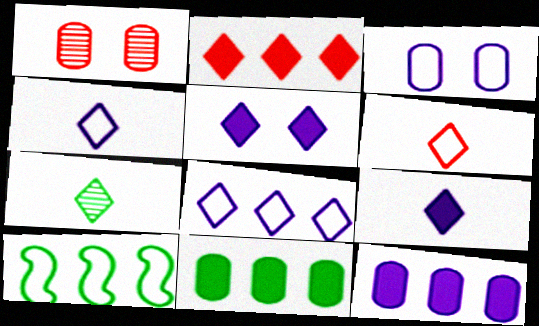[[1, 9, 10], 
[3, 6, 10], 
[6, 7, 9]]